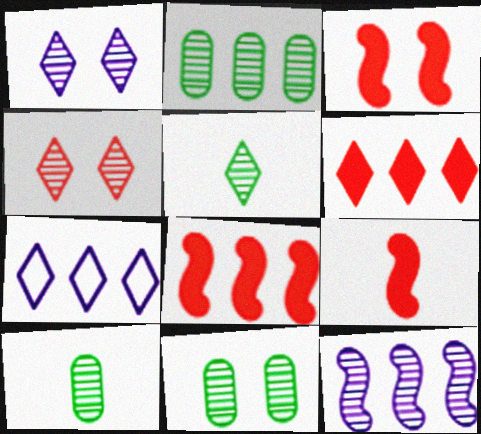[[2, 7, 8], 
[2, 10, 11], 
[3, 7, 10], 
[3, 8, 9], 
[4, 10, 12], 
[7, 9, 11]]